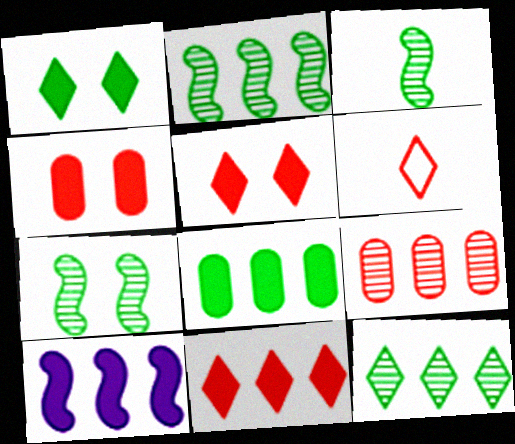[[2, 3, 7], 
[8, 10, 11]]